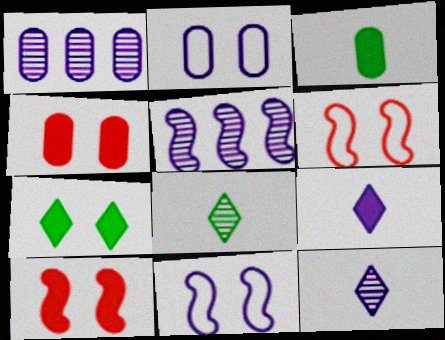[[1, 9, 11], 
[2, 5, 9]]